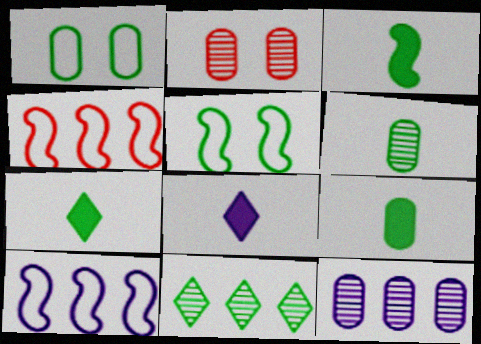[[1, 3, 11], 
[2, 6, 12], 
[2, 7, 10], 
[3, 7, 9], 
[5, 9, 11]]